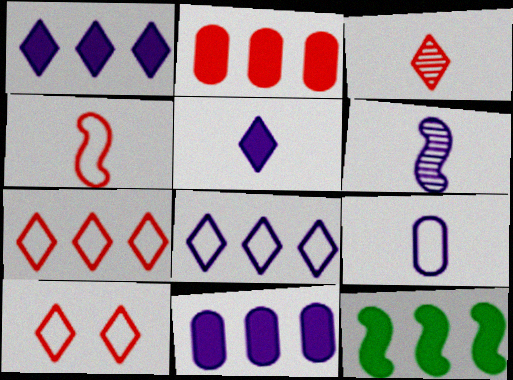[[1, 2, 12], 
[5, 6, 9]]